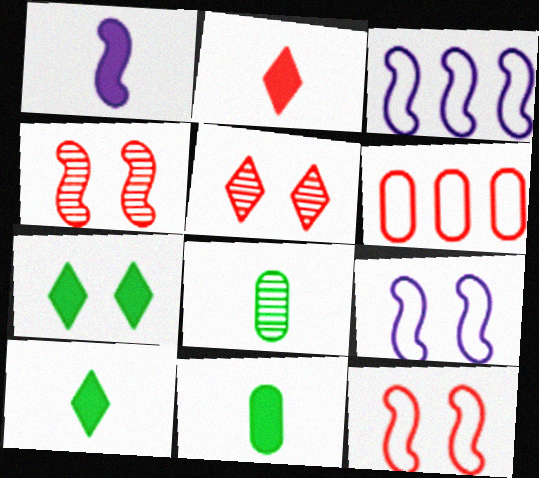[[1, 2, 11], 
[2, 4, 6], 
[3, 5, 11]]